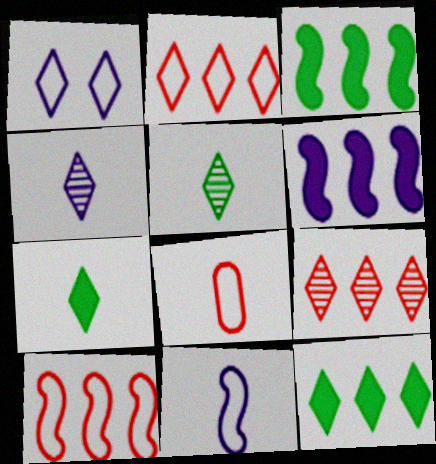[[1, 7, 9]]